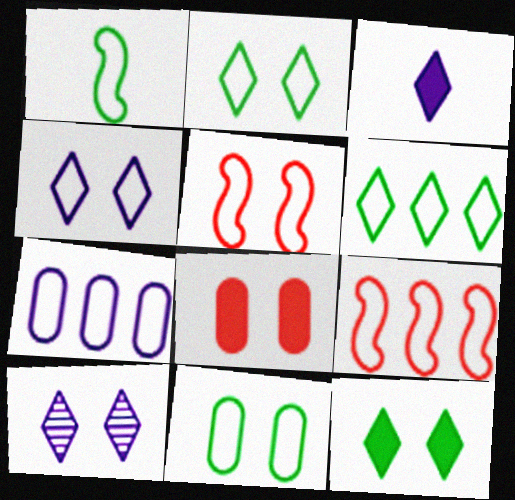[[1, 6, 11], 
[4, 5, 11], 
[6, 7, 9]]